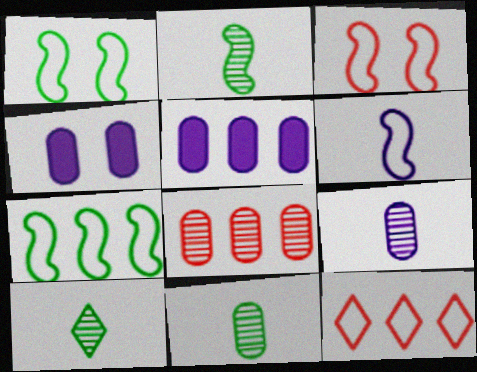[[2, 4, 12], 
[2, 10, 11], 
[3, 5, 10], 
[3, 6, 7]]